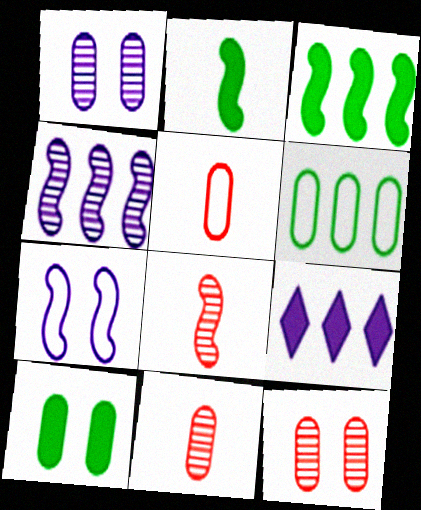[[3, 7, 8]]